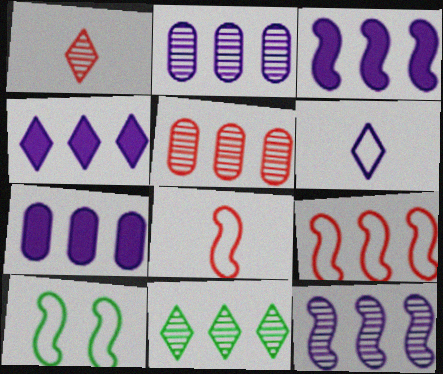[[1, 7, 10], 
[3, 4, 7], 
[5, 11, 12], 
[7, 9, 11]]